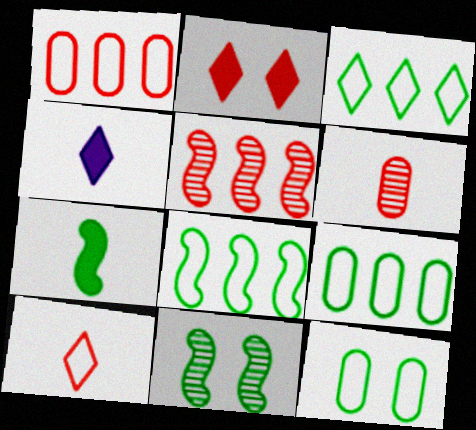[[1, 4, 11], 
[3, 8, 9], 
[4, 5, 12], 
[7, 8, 11]]